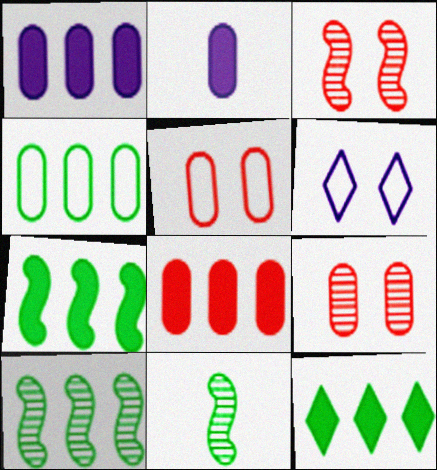[[2, 4, 9], 
[4, 10, 12], 
[6, 8, 11]]